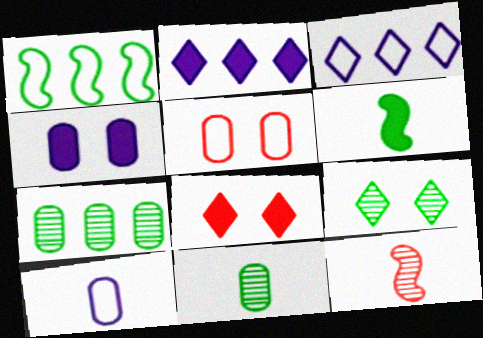[]